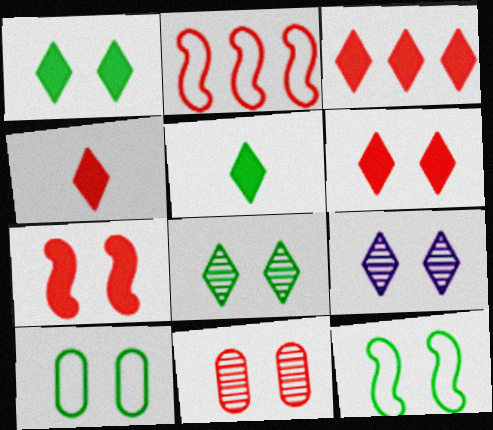[[2, 4, 11], 
[3, 4, 6], 
[7, 9, 10]]